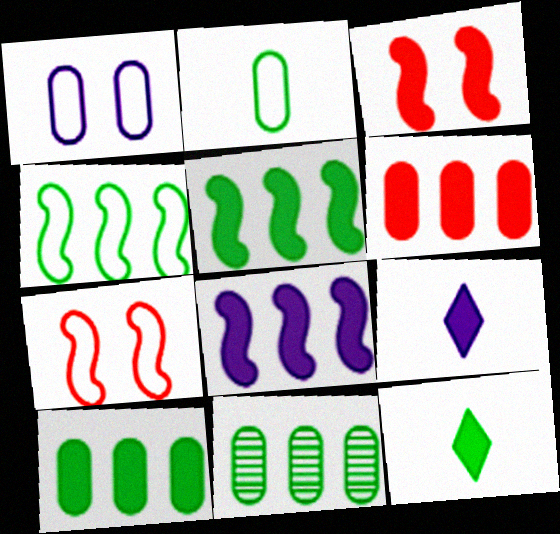[[3, 9, 10], 
[7, 9, 11]]